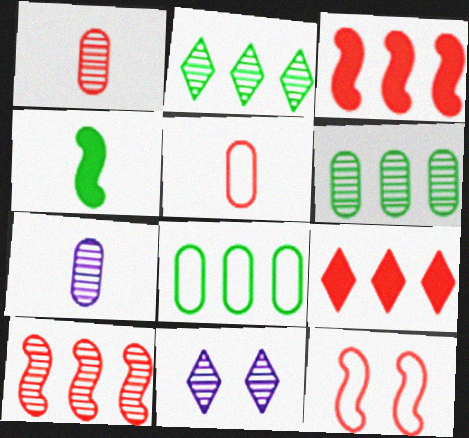[[1, 9, 12]]